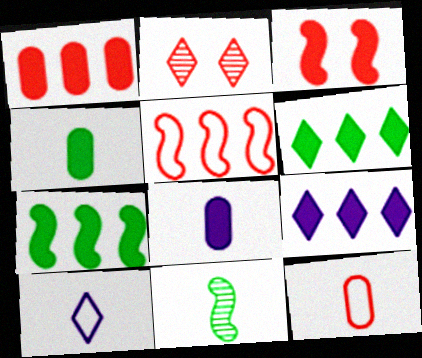[[1, 7, 9], 
[2, 6, 10], 
[3, 4, 9], 
[3, 6, 8]]